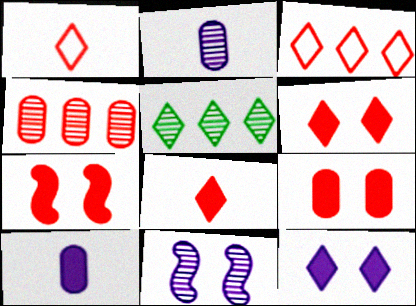[[1, 4, 7], 
[1, 5, 12], 
[6, 7, 9]]